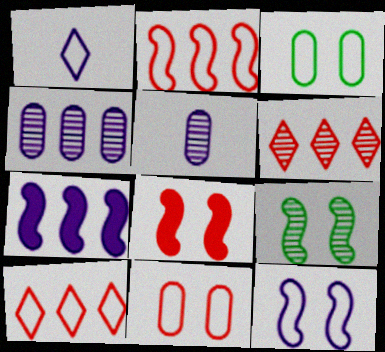[[1, 2, 3], 
[5, 6, 9], 
[8, 9, 12]]